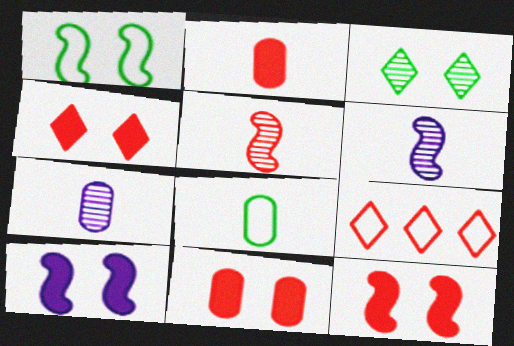[[2, 7, 8], 
[4, 11, 12], 
[5, 9, 11]]